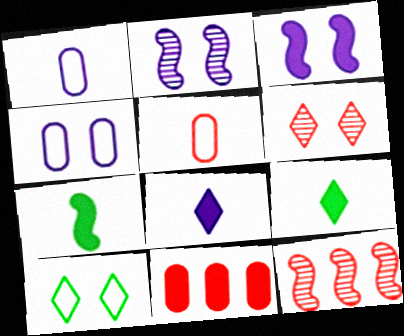[[3, 9, 11], 
[4, 9, 12]]